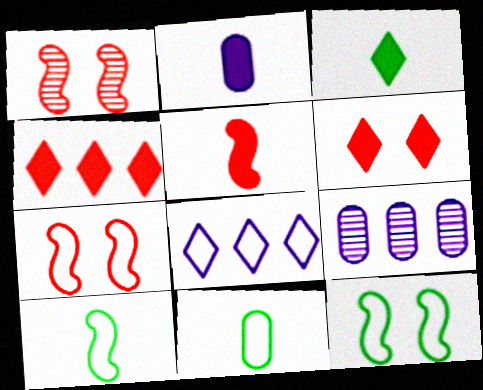[[2, 3, 5], 
[3, 7, 9], 
[6, 9, 10], 
[7, 8, 11]]